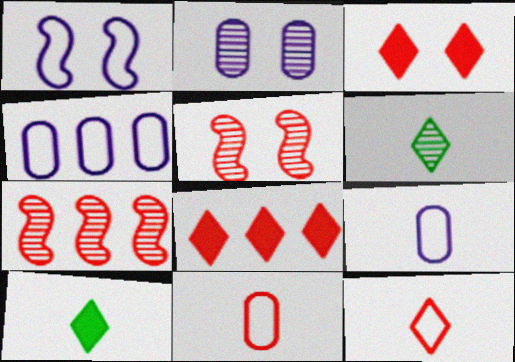[[2, 6, 7], 
[3, 7, 11], 
[4, 5, 10], 
[5, 8, 11]]